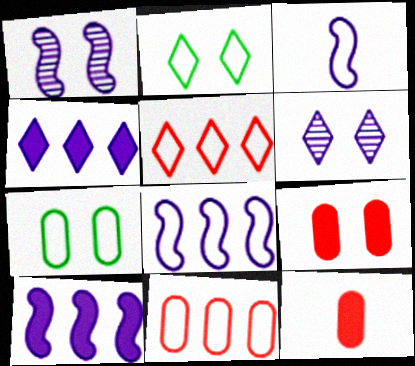[[1, 2, 9], 
[1, 3, 10], 
[2, 3, 11], 
[3, 5, 7]]